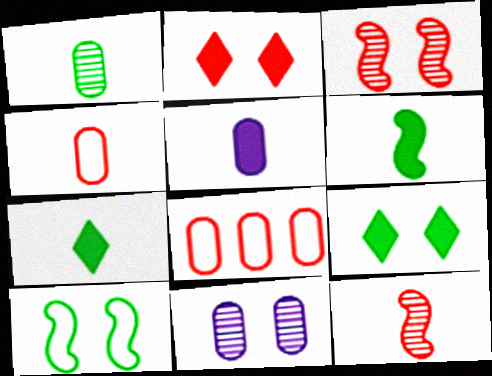[[1, 4, 5], 
[2, 8, 12], 
[2, 10, 11]]